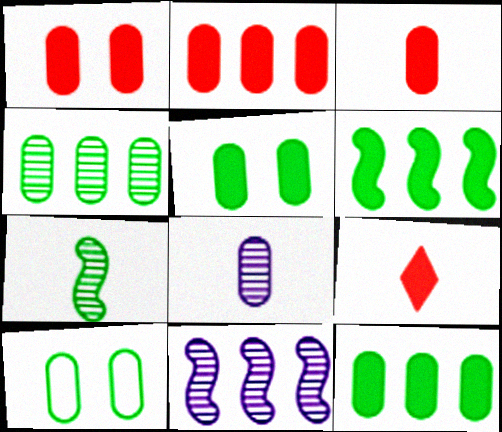[[1, 2, 3], 
[2, 8, 10], 
[9, 10, 11]]